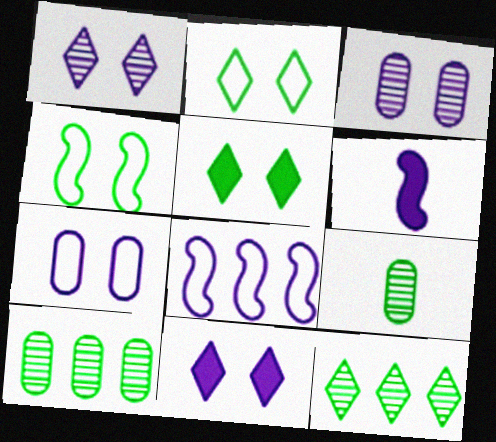[]